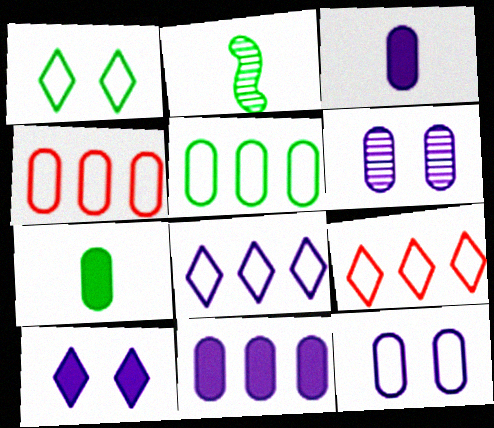[[2, 4, 10], 
[4, 6, 7]]